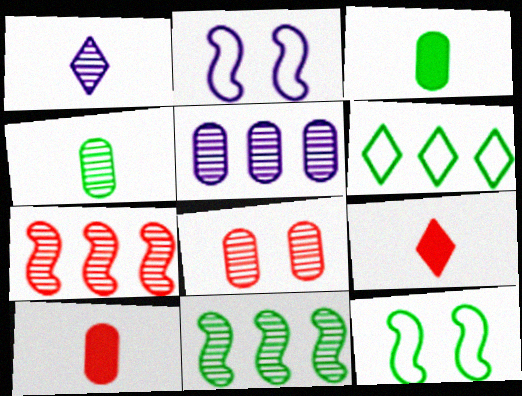[[1, 8, 11], 
[4, 5, 8], 
[5, 9, 12]]